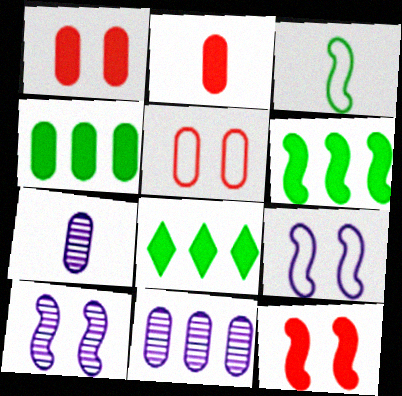[[4, 5, 7], 
[4, 6, 8]]